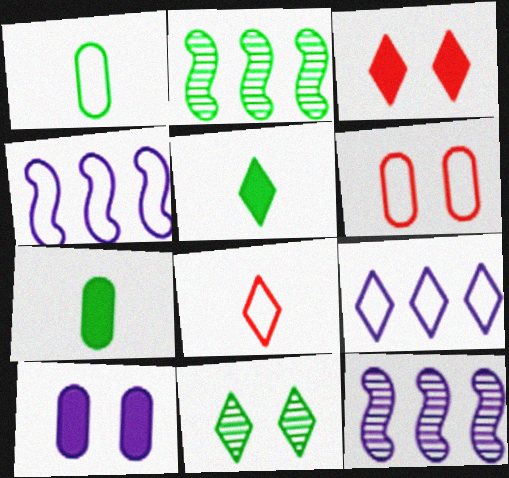[[1, 3, 12], 
[2, 8, 10], 
[5, 6, 12]]